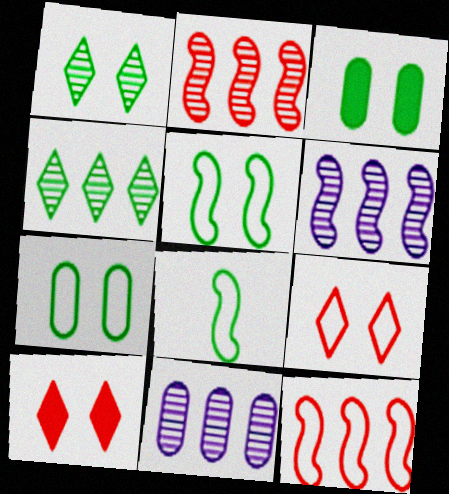[[1, 3, 5], 
[2, 4, 11], 
[3, 4, 8], 
[8, 10, 11]]